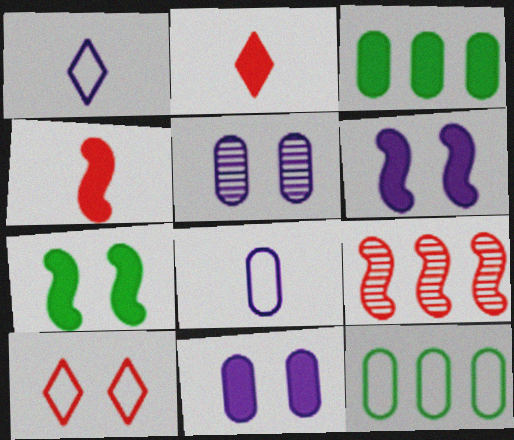[[2, 3, 6], 
[5, 7, 10]]